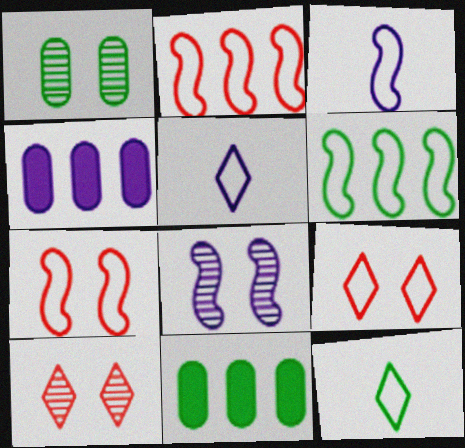[[1, 8, 10], 
[3, 6, 7], 
[3, 10, 11], 
[4, 5, 8]]